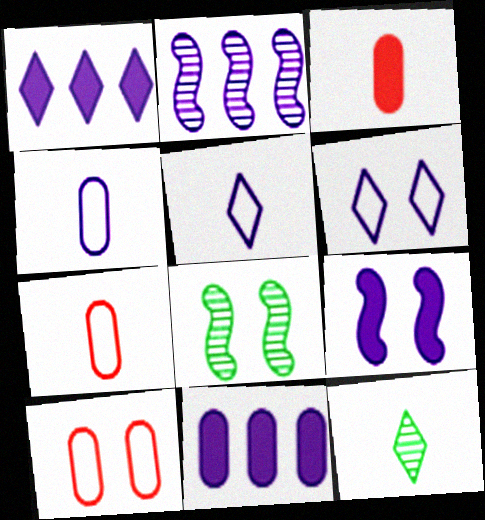[[1, 7, 8]]